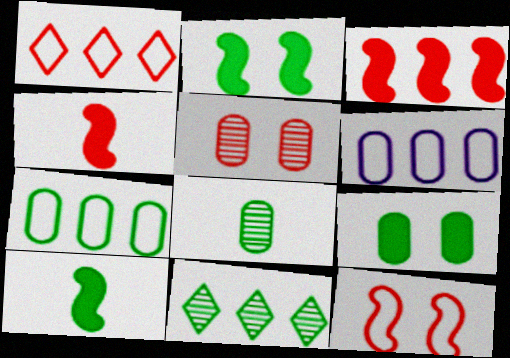[[1, 4, 5], 
[3, 6, 11], 
[7, 8, 9]]